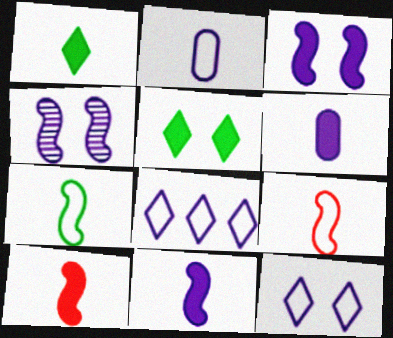[[1, 6, 10], 
[4, 6, 8]]